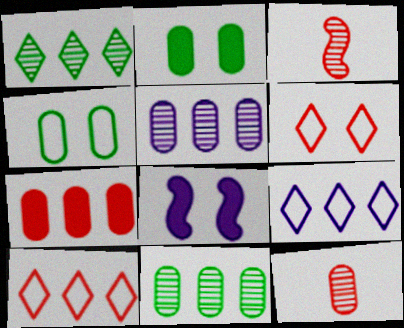[[2, 3, 9], 
[3, 6, 7]]